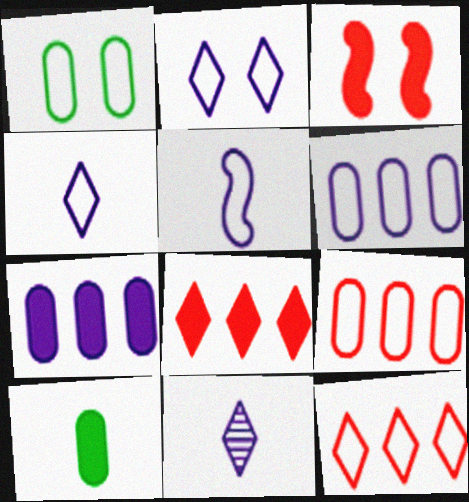[[1, 5, 12], 
[2, 5, 6]]